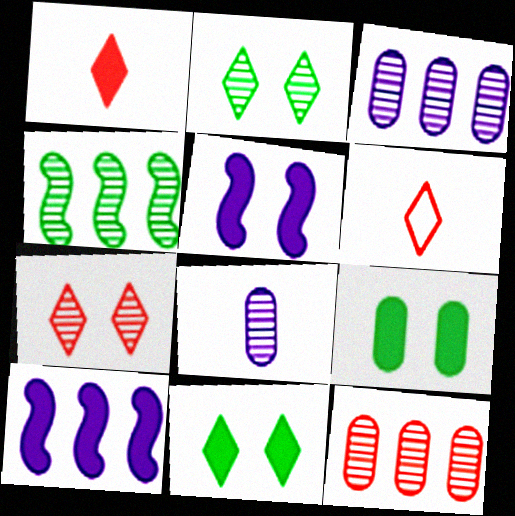[[1, 9, 10], 
[4, 7, 8]]